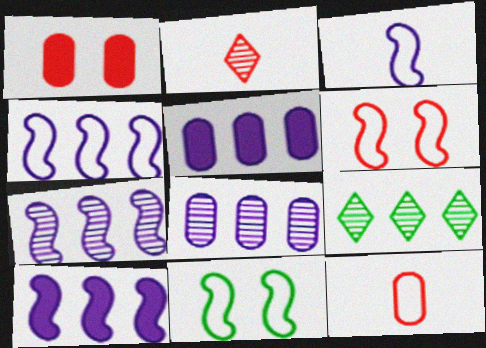[[1, 3, 9], 
[2, 5, 11], 
[4, 7, 10]]